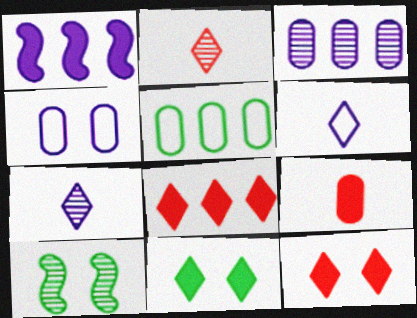[[1, 4, 7], 
[1, 9, 11], 
[2, 3, 10], 
[4, 10, 12]]